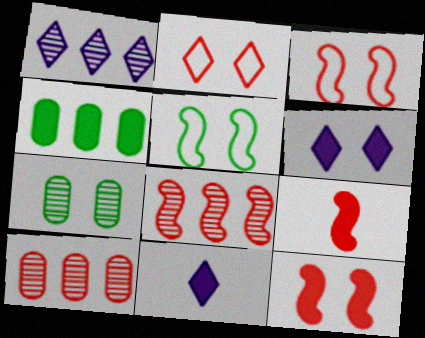[[2, 9, 10], 
[3, 6, 7], 
[3, 8, 9], 
[4, 6, 9], 
[4, 11, 12], 
[5, 10, 11]]